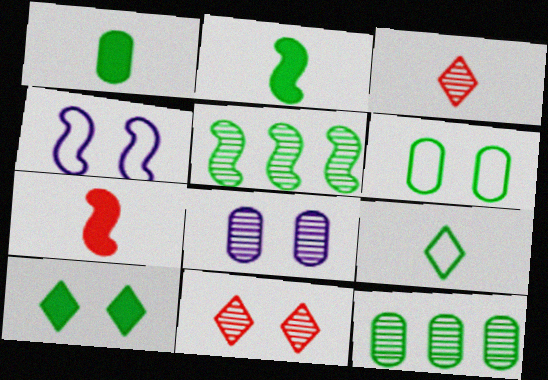[[1, 6, 12], 
[3, 5, 8], 
[4, 5, 7]]